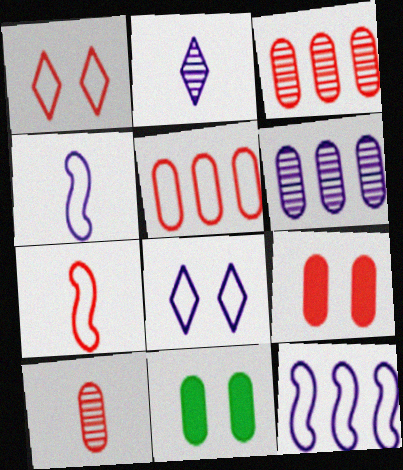[[1, 5, 7], 
[5, 9, 10]]